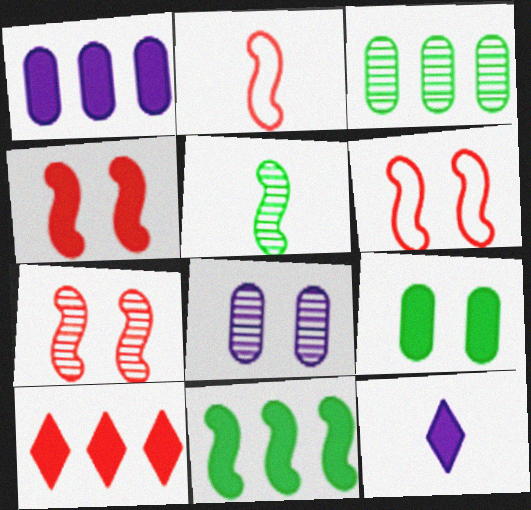[[1, 10, 11], 
[3, 6, 12], 
[4, 6, 7]]